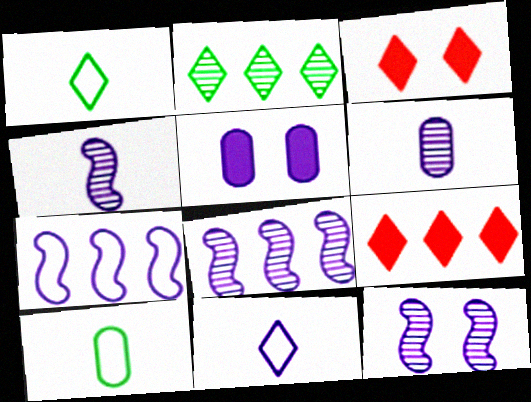[[2, 3, 11], 
[3, 8, 10], 
[4, 8, 12], 
[5, 8, 11], 
[9, 10, 12]]